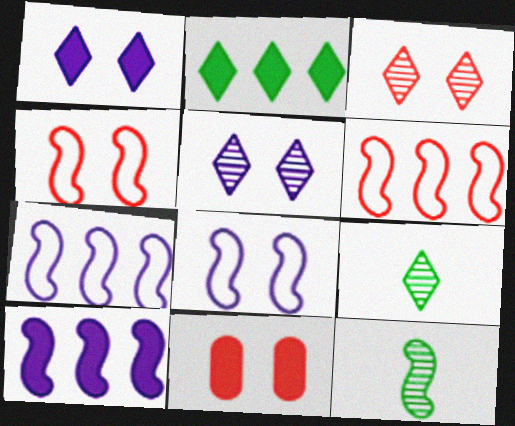[[3, 4, 11], 
[4, 10, 12], 
[7, 9, 11]]